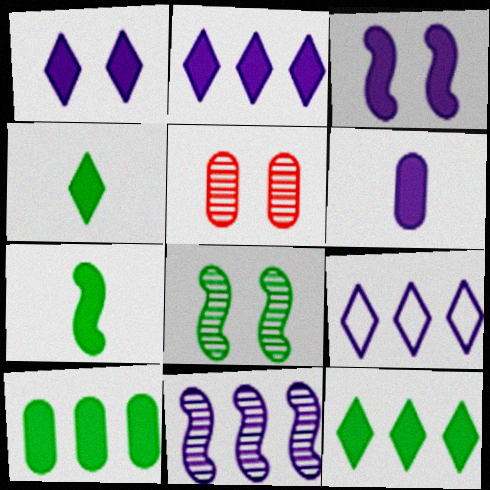[[2, 3, 6], 
[5, 7, 9]]